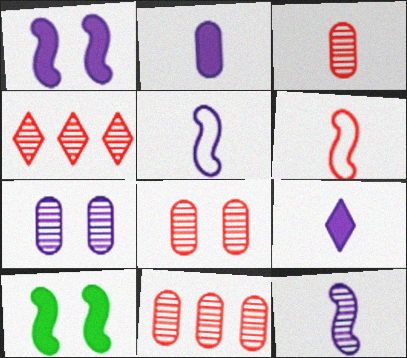[[3, 8, 11]]